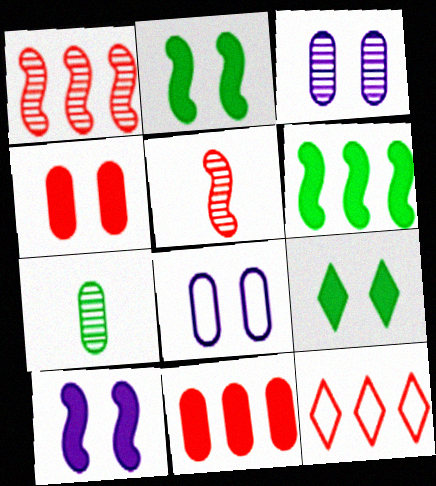[[1, 11, 12], 
[4, 5, 12], 
[4, 9, 10], 
[7, 8, 11], 
[7, 10, 12]]